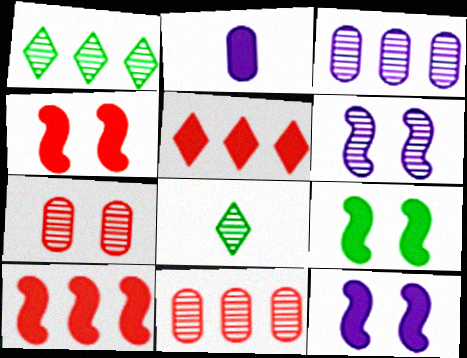[[2, 5, 9], 
[4, 9, 12], 
[6, 8, 11]]